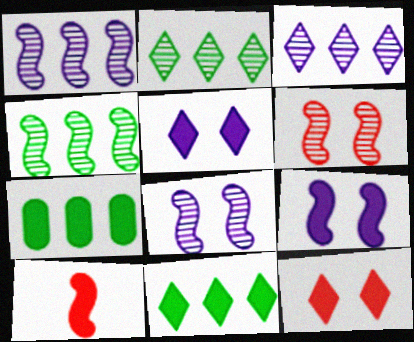[[5, 7, 10]]